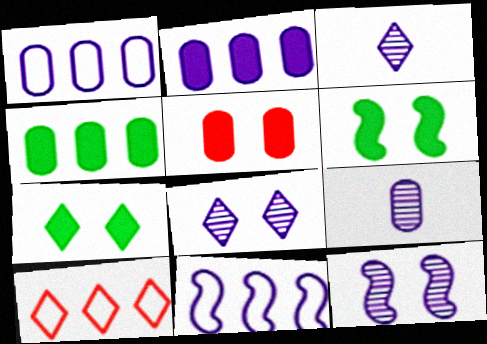[[3, 7, 10], 
[6, 9, 10]]